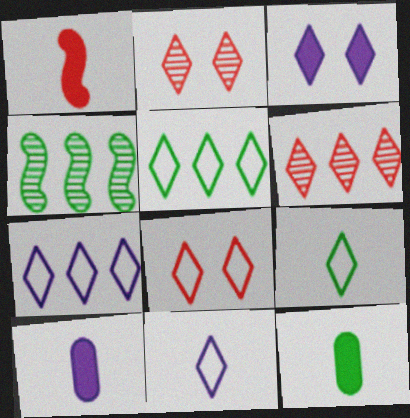[[3, 6, 9], 
[4, 8, 10], 
[5, 8, 11], 
[7, 8, 9]]